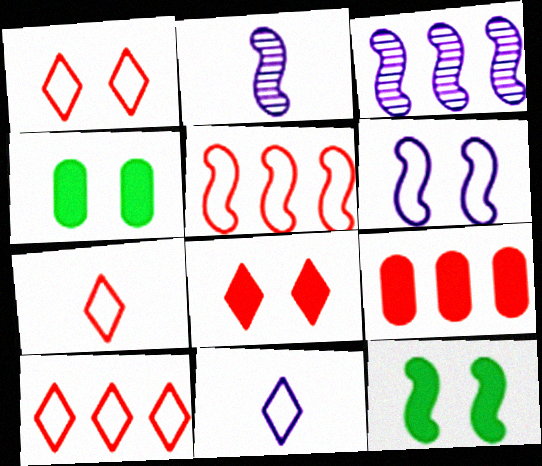[[1, 7, 10], 
[2, 4, 10], 
[2, 5, 12], 
[3, 4, 7]]